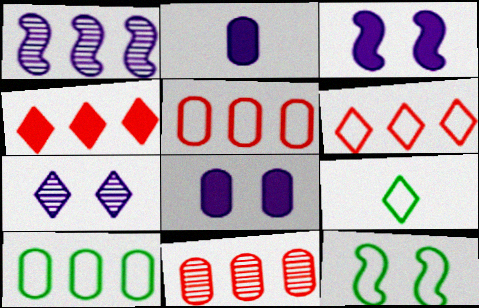[[1, 4, 10], 
[3, 9, 11], 
[4, 7, 9], 
[9, 10, 12]]